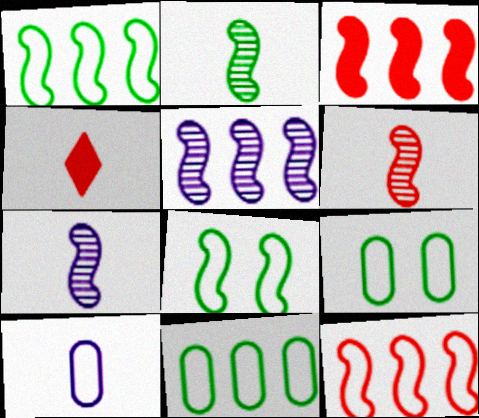[[1, 3, 5], 
[2, 4, 10], 
[2, 6, 7], 
[3, 7, 8], 
[4, 5, 9]]